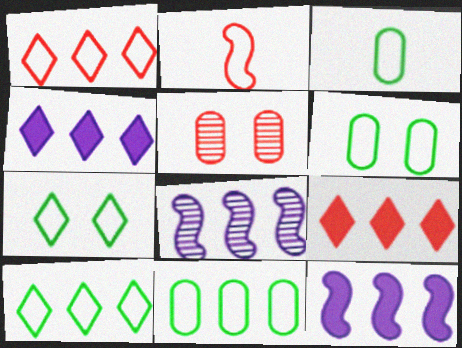[[2, 5, 9], 
[3, 6, 11], 
[8, 9, 11]]